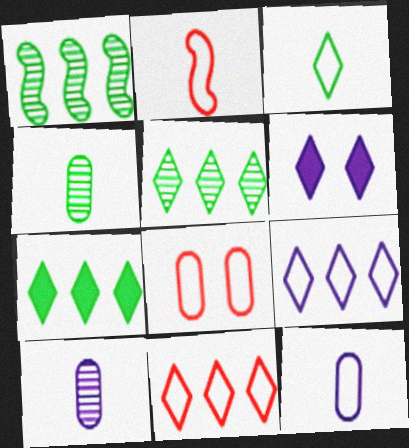[[2, 3, 12], 
[2, 8, 11]]